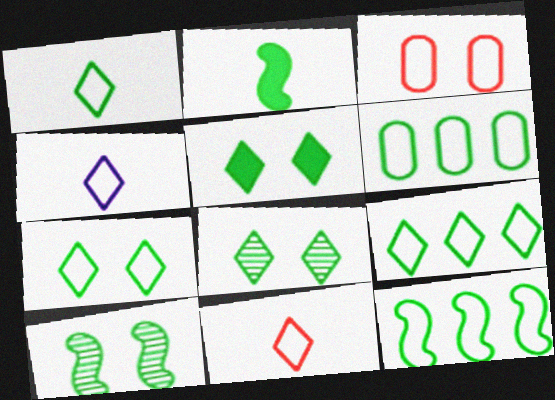[[1, 4, 11], 
[1, 7, 9], 
[2, 6, 8], 
[2, 10, 12], 
[3, 4, 12], 
[5, 7, 8], 
[6, 9, 12]]